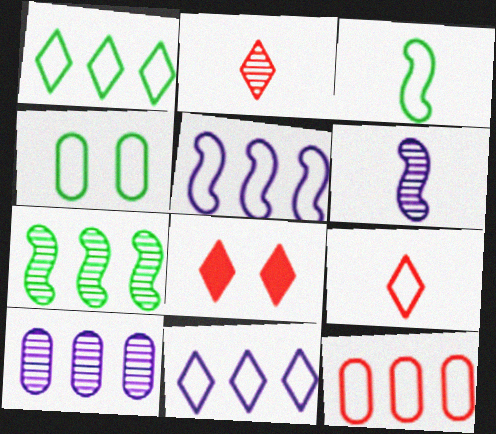[[1, 3, 4], 
[1, 5, 12], 
[3, 8, 10], 
[4, 5, 9]]